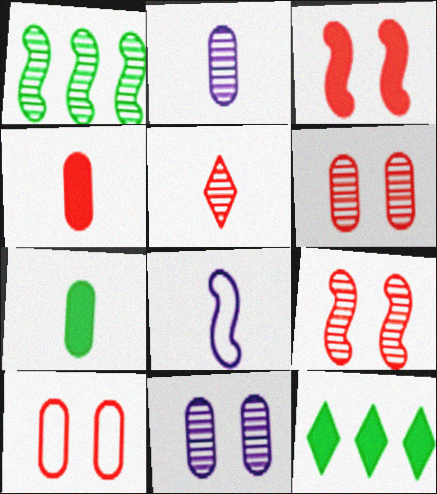[[1, 3, 8], 
[1, 5, 11], 
[5, 7, 8], 
[6, 8, 12]]